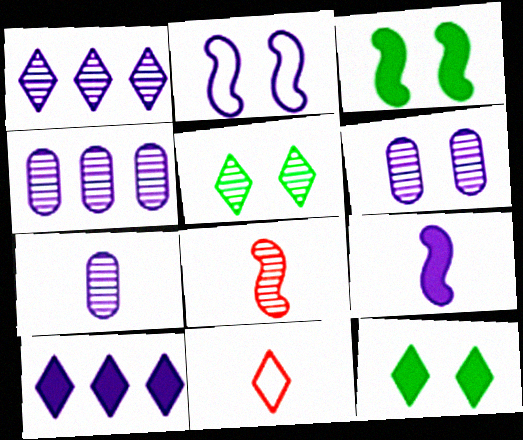[[1, 11, 12], 
[2, 7, 10], 
[3, 4, 11], 
[4, 5, 8], 
[4, 6, 7], 
[5, 10, 11]]